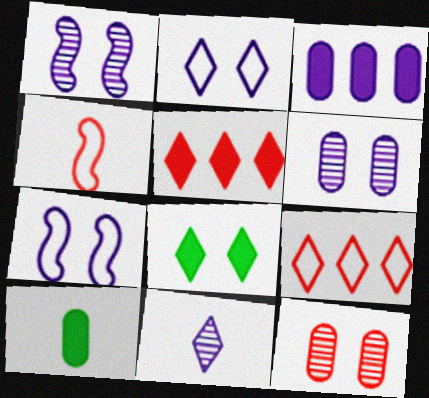[[1, 9, 10], 
[3, 7, 11], 
[4, 5, 12], 
[4, 10, 11], 
[7, 8, 12], 
[8, 9, 11]]